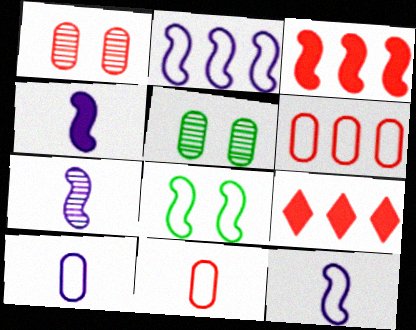[[3, 7, 8], 
[4, 7, 12], 
[5, 9, 12]]